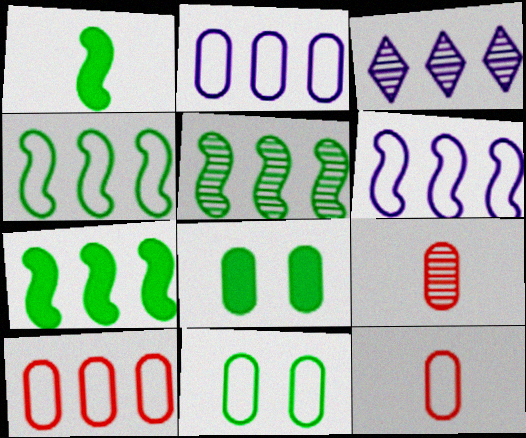[[2, 8, 9], 
[2, 11, 12], 
[3, 7, 10], 
[4, 5, 7]]